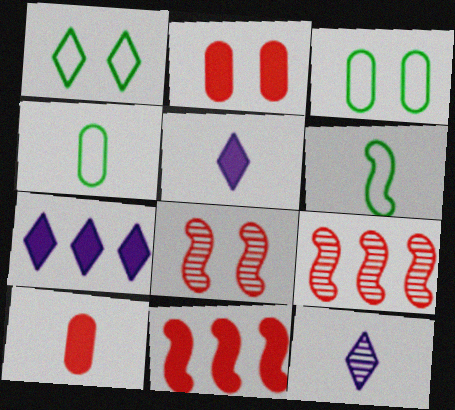[[3, 5, 9], 
[3, 11, 12], 
[4, 7, 8], 
[6, 10, 12]]